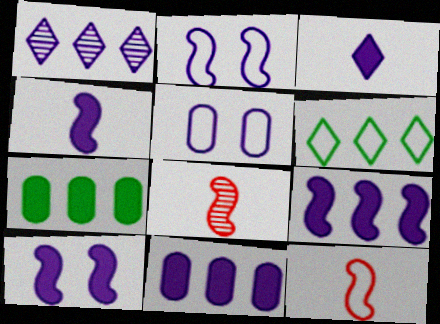[[1, 4, 5], 
[3, 10, 11], 
[4, 9, 10], 
[5, 6, 12]]